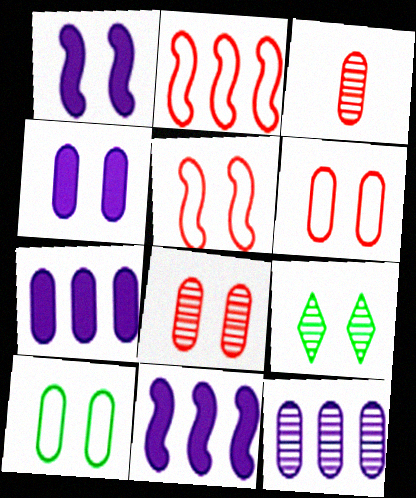[[1, 6, 9], 
[3, 7, 10], 
[4, 5, 9], 
[4, 8, 10]]